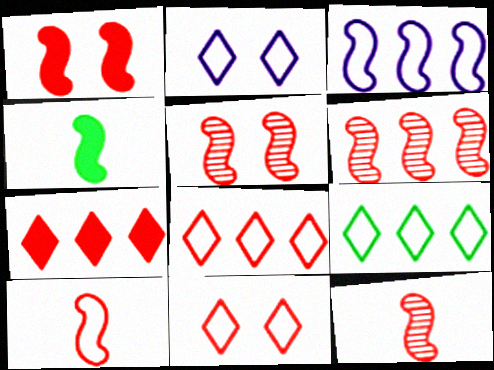[[1, 6, 10], 
[3, 4, 5], 
[5, 6, 12]]